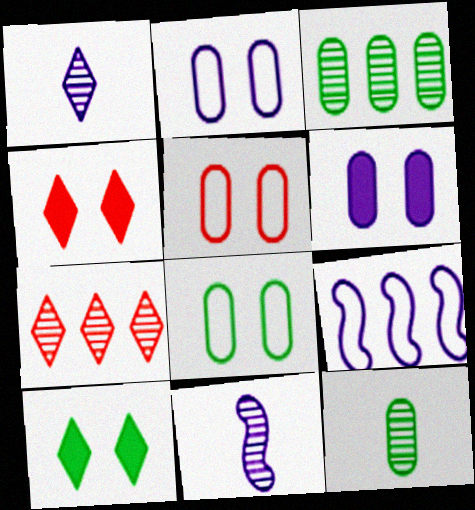[[1, 6, 9], 
[2, 5, 8], 
[4, 9, 12]]